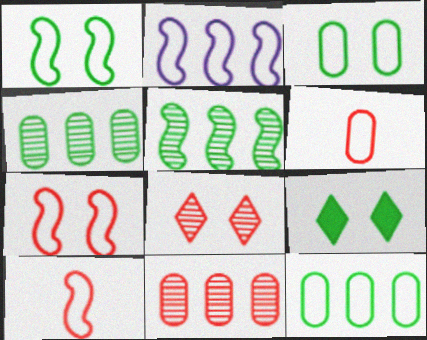[[1, 2, 10]]